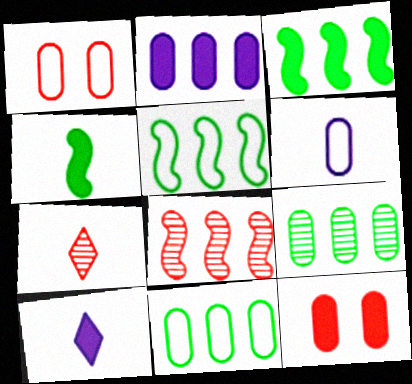[[1, 6, 11], 
[3, 10, 12], 
[4, 6, 7], 
[6, 9, 12]]